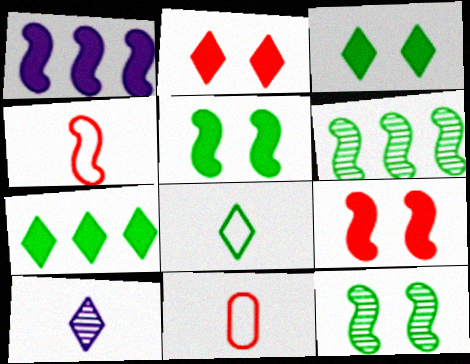[[1, 4, 12]]